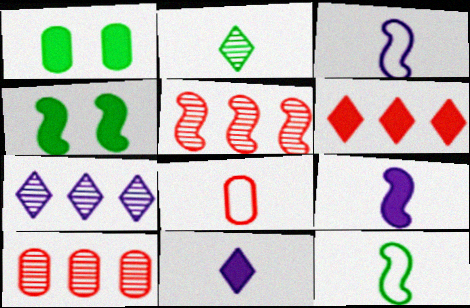[[1, 6, 9], 
[2, 8, 9], 
[3, 4, 5], 
[4, 7, 8]]